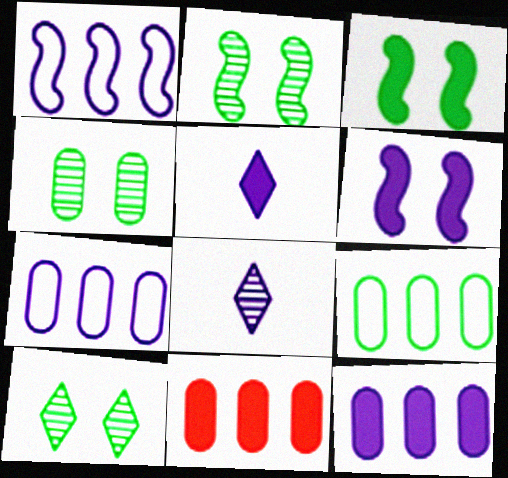[[2, 4, 10], 
[3, 5, 11], 
[5, 6, 12], 
[6, 7, 8]]